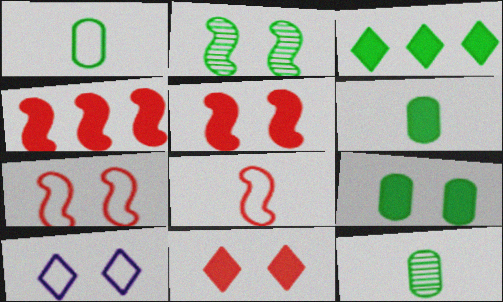[[1, 2, 3], 
[1, 6, 12], 
[4, 10, 12]]